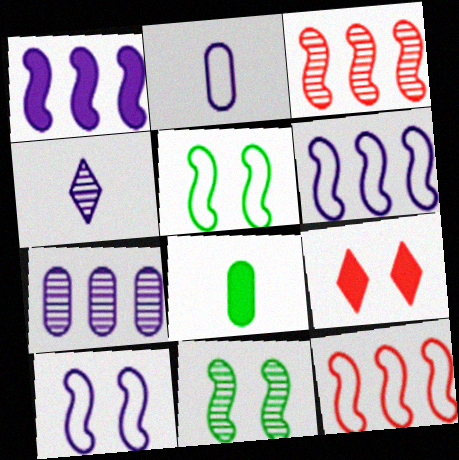[[1, 8, 9]]